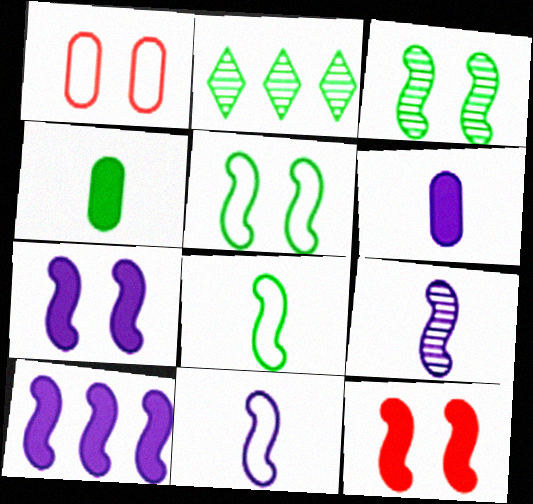[[2, 4, 5]]